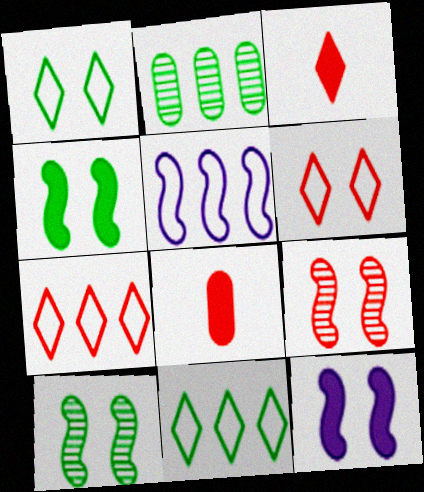[[7, 8, 9]]